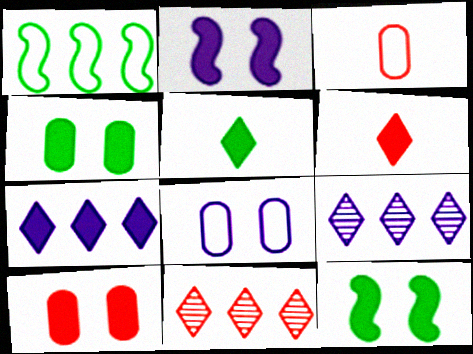[[3, 9, 12]]